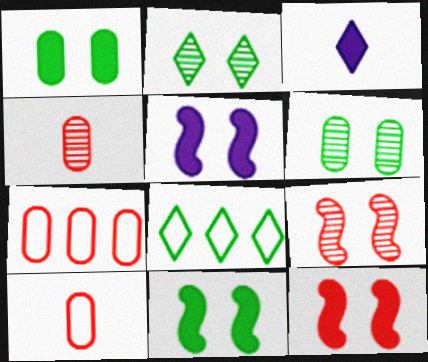[[4, 5, 8], 
[5, 11, 12]]